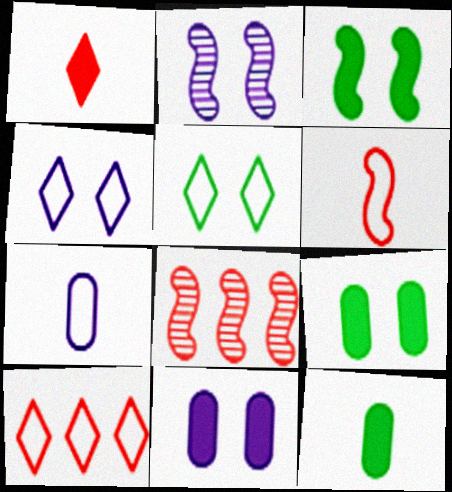[[2, 4, 11], 
[2, 10, 12], 
[4, 8, 12]]